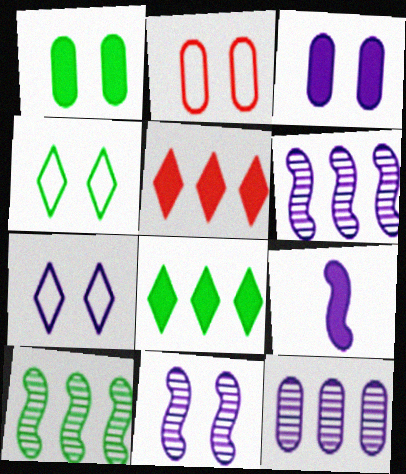[[1, 5, 9], 
[3, 7, 11], 
[7, 9, 12]]